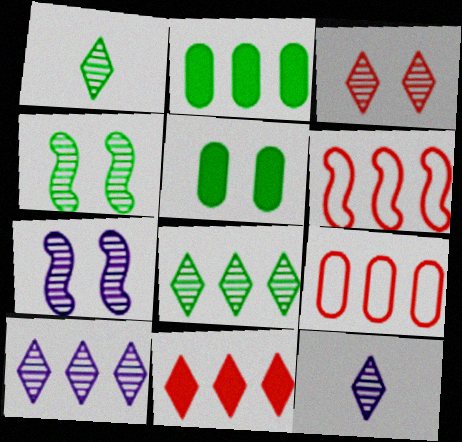[[1, 3, 10], 
[2, 6, 10], 
[3, 8, 12], 
[5, 6, 12]]